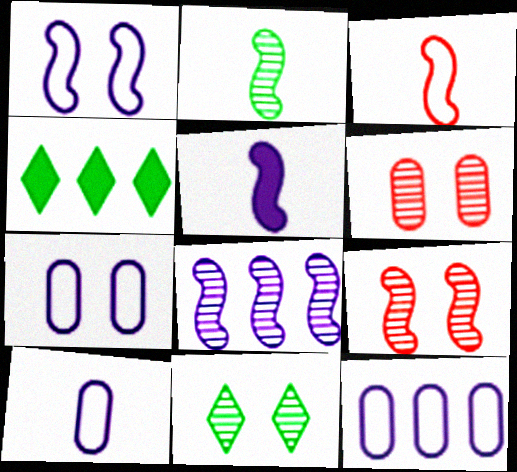[[1, 5, 8], 
[2, 3, 5], 
[2, 8, 9], 
[4, 9, 10], 
[7, 10, 12]]